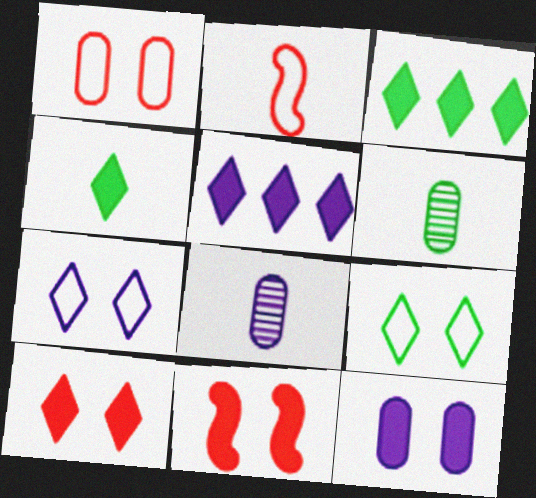[[2, 4, 8], 
[4, 5, 10]]